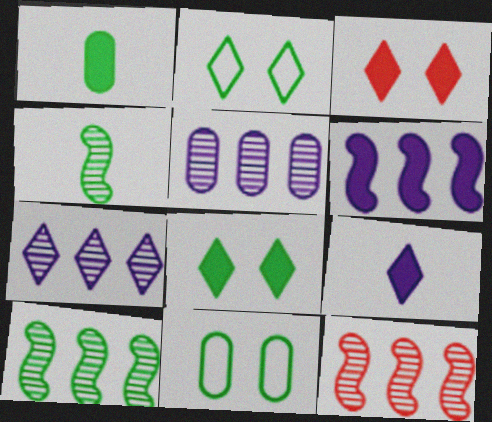[[1, 2, 10], 
[1, 3, 6], 
[9, 11, 12]]